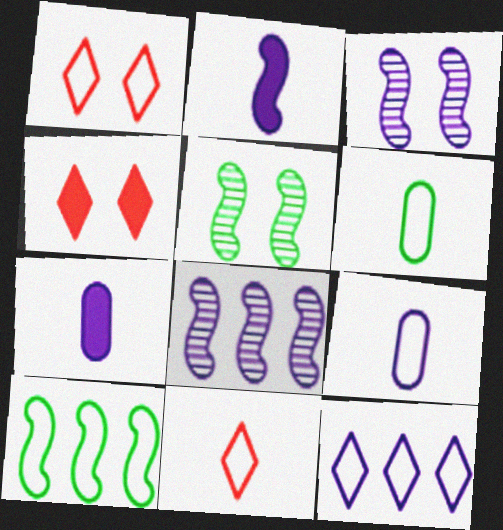[[1, 9, 10], 
[3, 7, 12], 
[4, 6, 8]]